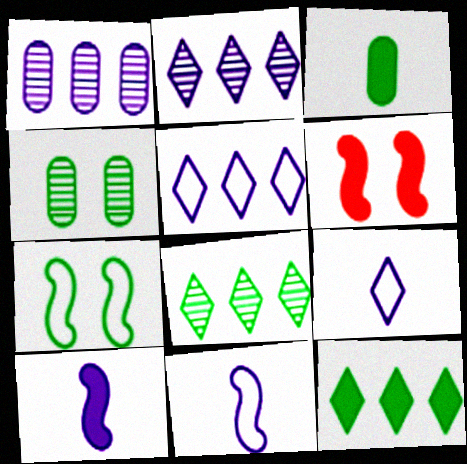[[3, 7, 8]]